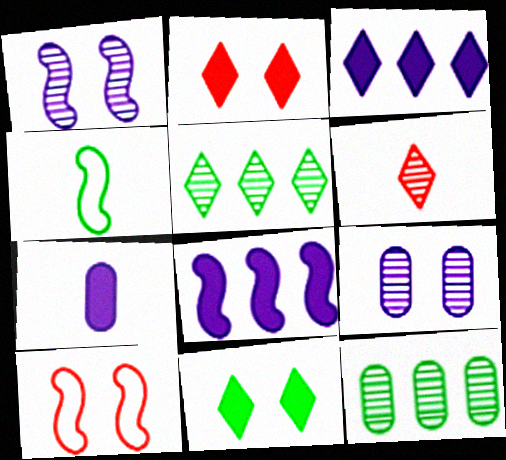[[1, 6, 12], 
[4, 6, 7], 
[4, 11, 12], 
[5, 7, 10], 
[9, 10, 11]]